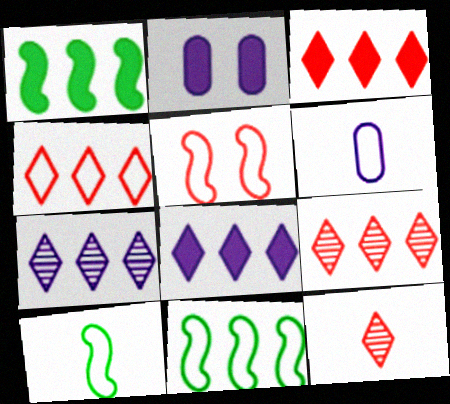[[2, 9, 10], 
[2, 11, 12], 
[3, 4, 9]]